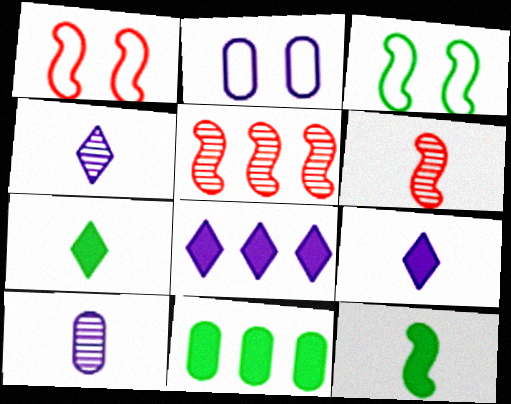[[1, 4, 11], 
[2, 5, 7]]